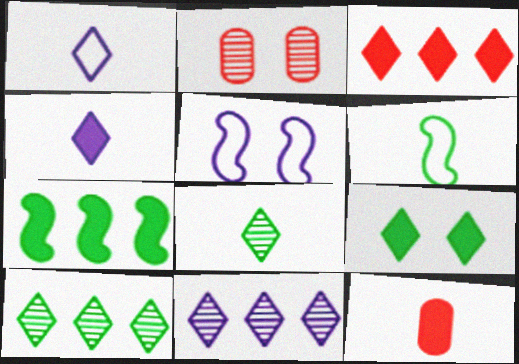[[1, 2, 7], 
[2, 5, 9], 
[3, 4, 9], 
[5, 10, 12]]